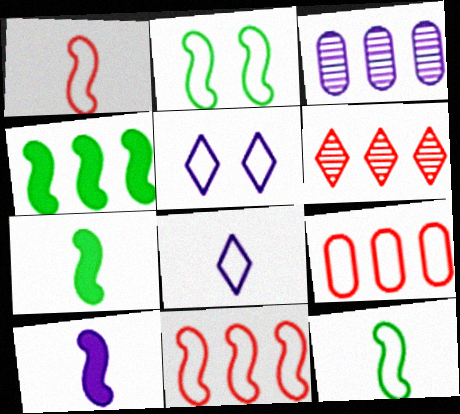[[2, 8, 9], 
[3, 5, 10], 
[5, 9, 12]]